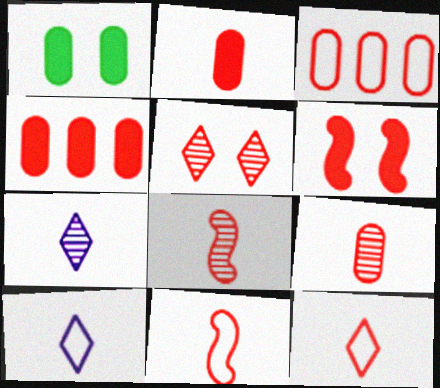[[2, 8, 12], 
[4, 5, 11]]